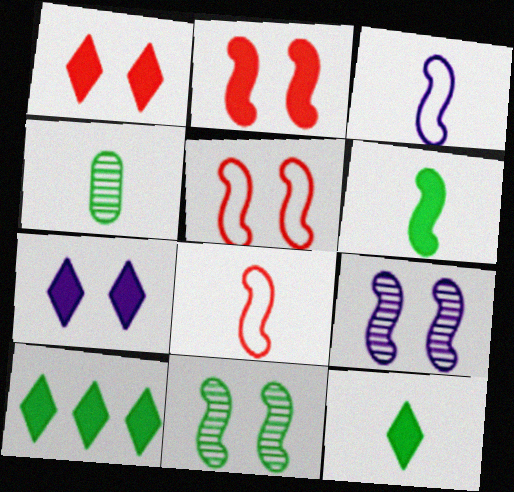[]